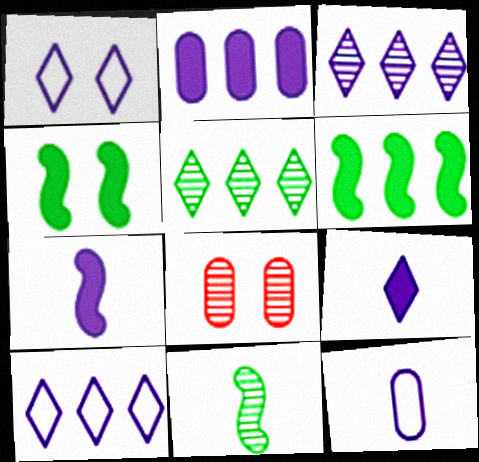[[1, 3, 9], 
[1, 4, 8], 
[3, 8, 11]]